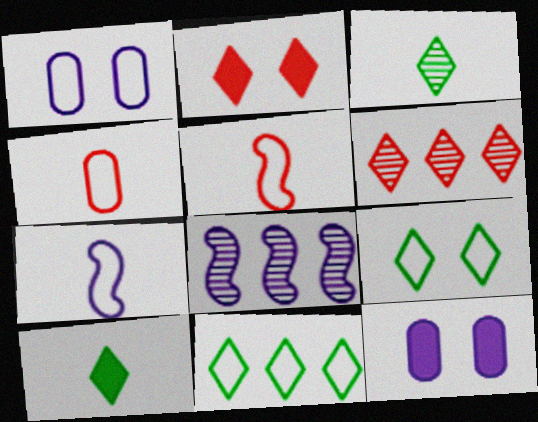[[1, 5, 11]]